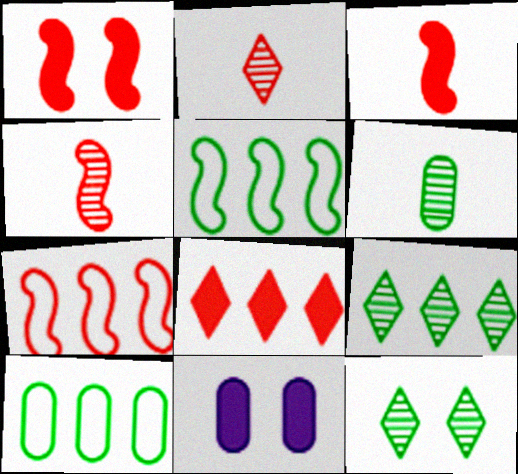[[1, 4, 7], 
[2, 5, 11]]